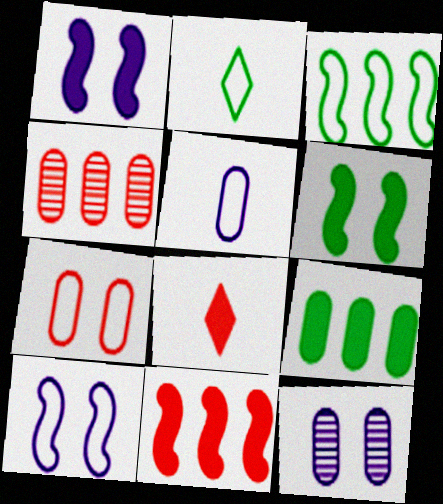[[1, 2, 4], 
[1, 8, 9], 
[2, 11, 12], 
[3, 8, 12]]